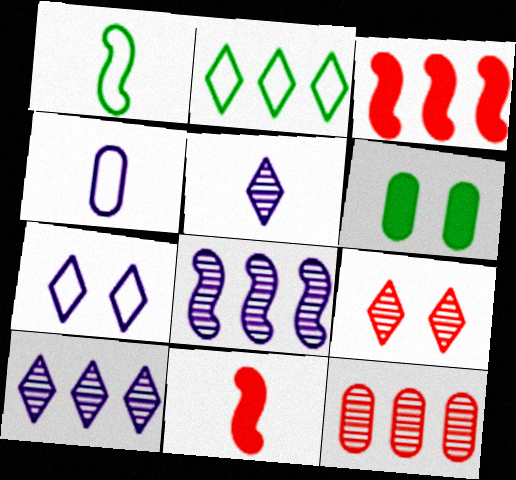[[4, 6, 12]]